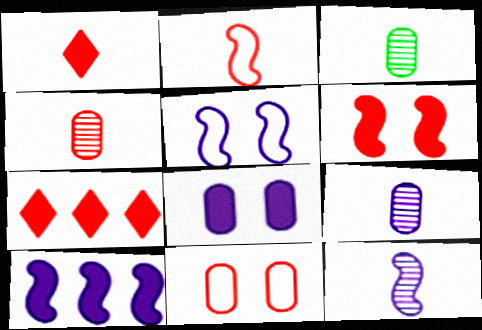[[1, 2, 4], 
[3, 4, 9], 
[3, 5, 7], 
[5, 10, 12]]